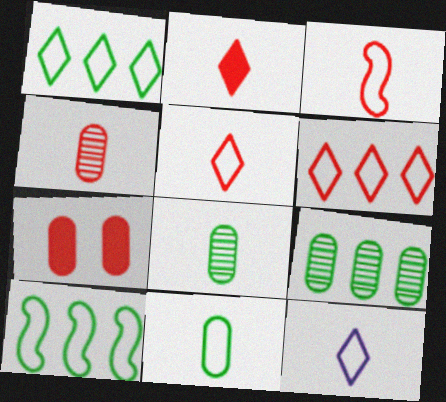[[2, 3, 4], 
[3, 11, 12]]